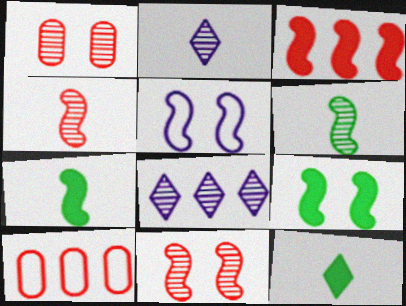[[1, 6, 8], 
[2, 9, 10], 
[3, 5, 6], 
[5, 9, 11]]